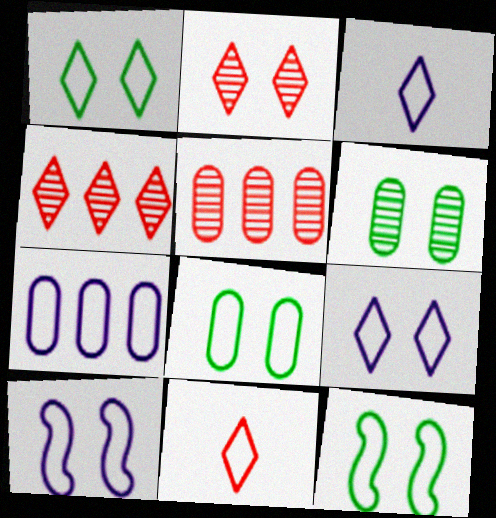[[1, 8, 12], 
[3, 7, 10], 
[7, 11, 12]]